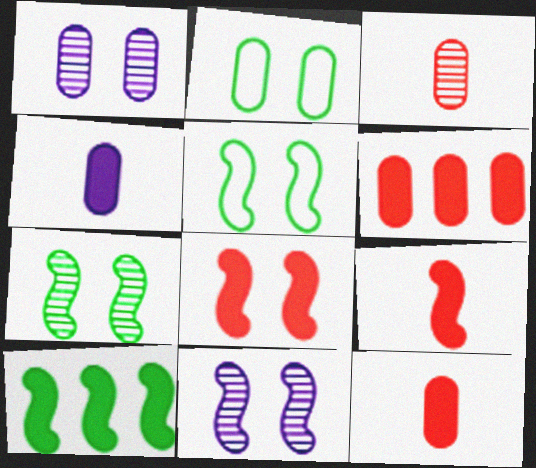[[5, 8, 11]]